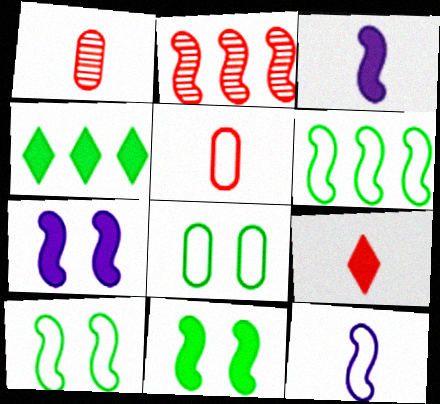[[2, 3, 10], 
[2, 11, 12]]